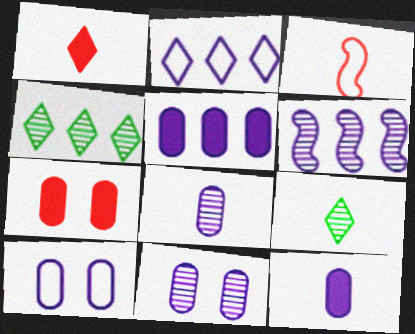[[2, 5, 6], 
[3, 9, 12], 
[5, 8, 10]]